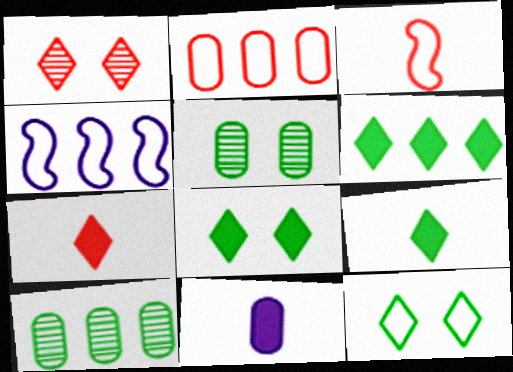[[2, 5, 11], 
[4, 5, 7], 
[6, 8, 9]]